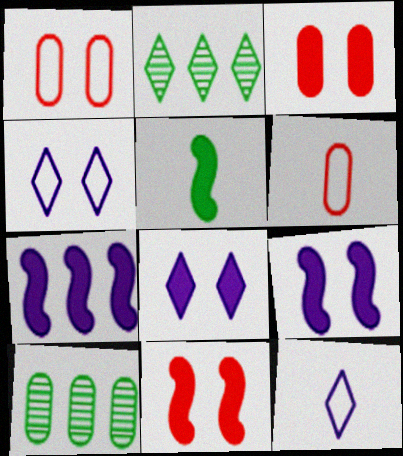[[2, 6, 9], 
[5, 7, 11], 
[10, 11, 12]]